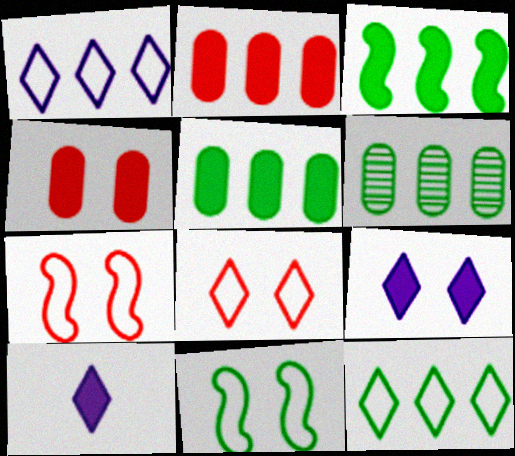[[3, 4, 10], 
[3, 6, 12], 
[6, 7, 10]]